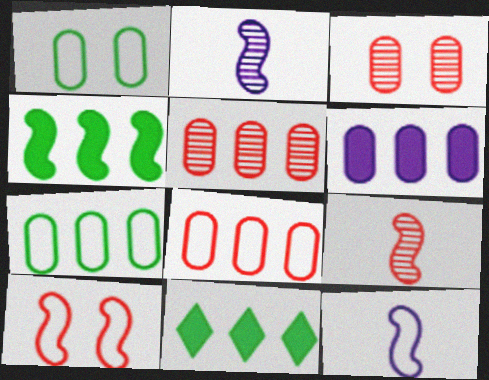[[2, 4, 10], 
[3, 11, 12], 
[5, 6, 7]]